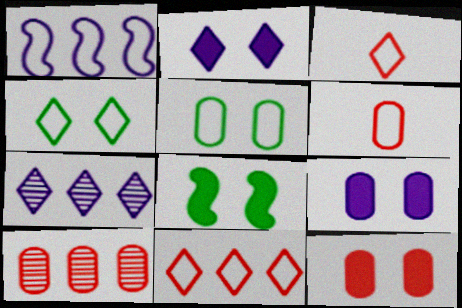[[1, 3, 5], 
[1, 4, 6], 
[2, 8, 12], 
[6, 7, 8], 
[6, 10, 12]]